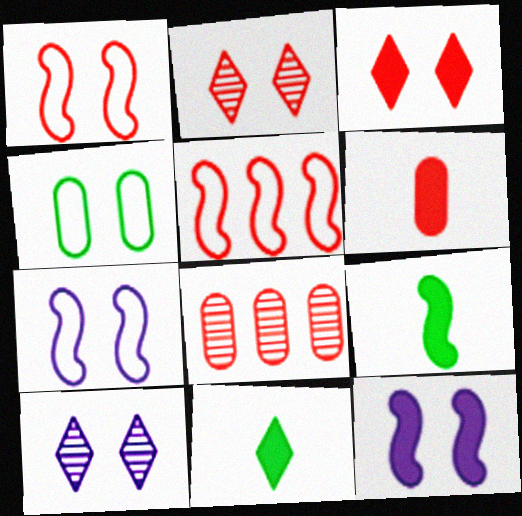[[2, 4, 12], 
[2, 5, 6], 
[7, 8, 11]]